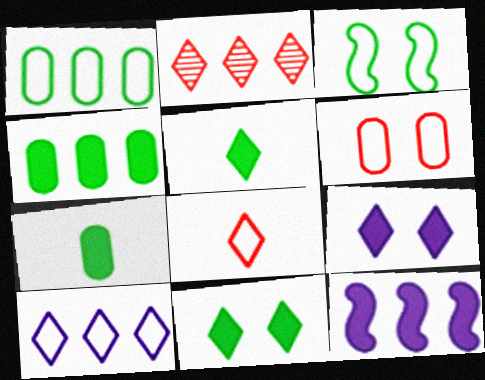[[1, 2, 12]]